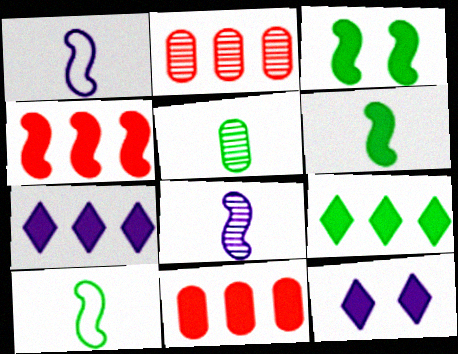[[2, 10, 12], 
[6, 11, 12]]